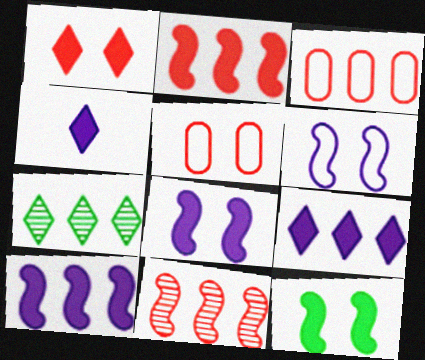[[3, 7, 10]]